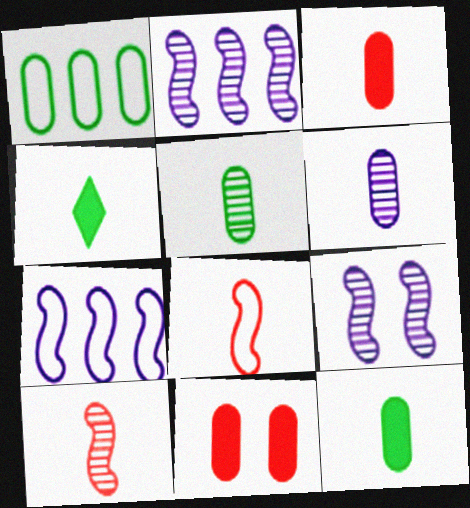[[1, 6, 11], 
[4, 6, 8]]